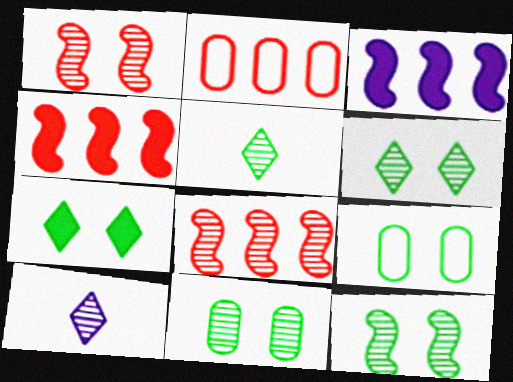[[4, 9, 10], 
[6, 11, 12], 
[7, 9, 12], 
[8, 10, 11]]